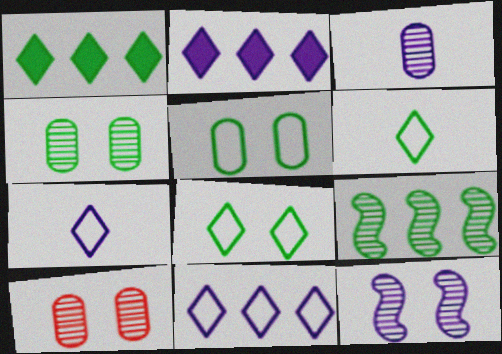[]